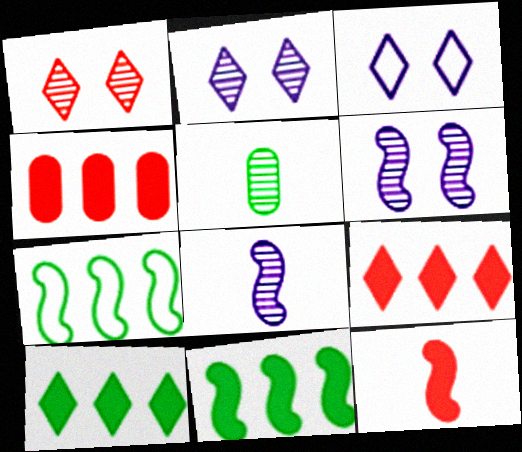[[6, 7, 12]]